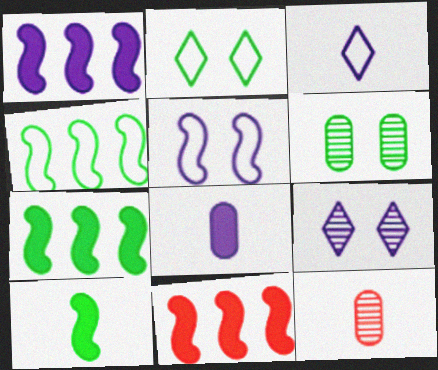[[1, 2, 12], 
[1, 7, 11], 
[3, 6, 11], 
[3, 10, 12]]